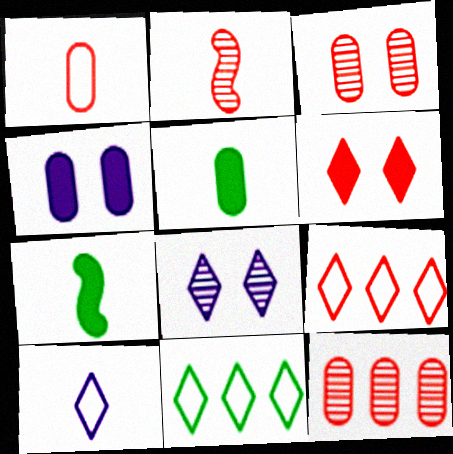[[2, 4, 11], 
[2, 5, 10]]